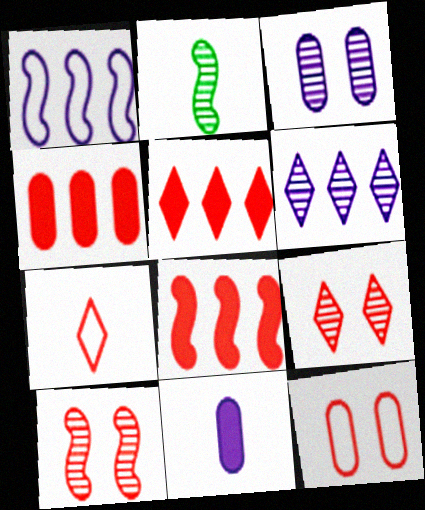[[2, 7, 11], 
[4, 5, 8], 
[4, 7, 10], 
[5, 7, 9]]